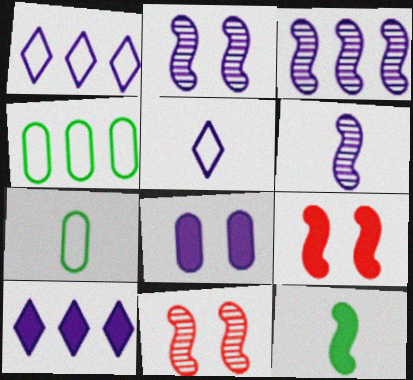[[1, 6, 8], 
[2, 3, 6], 
[3, 5, 8], 
[7, 10, 11]]